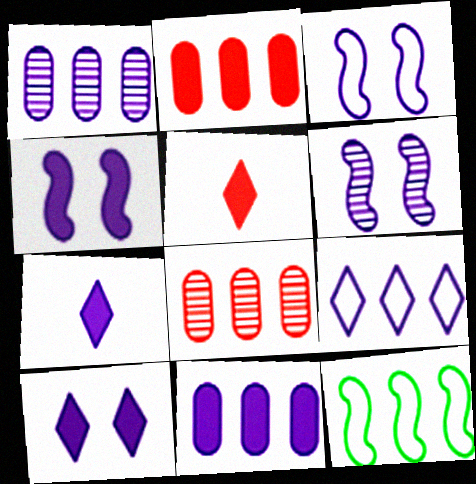[[1, 3, 7], 
[3, 4, 6], 
[4, 7, 11]]